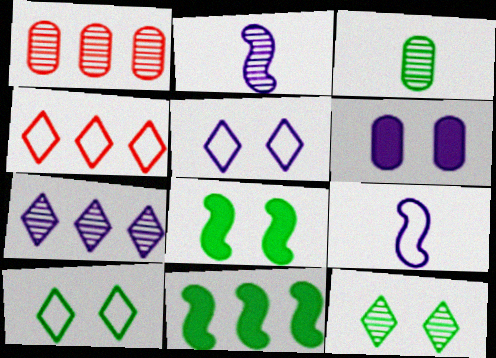[[1, 2, 12], 
[3, 10, 11], 
[6, 7, 9]]